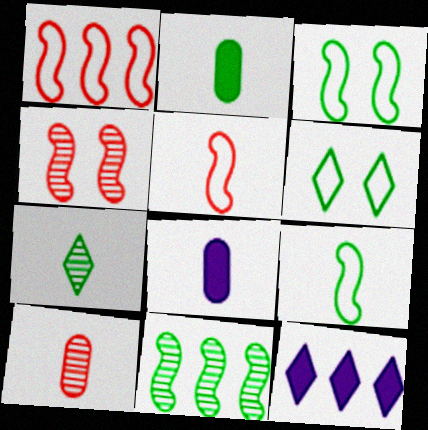[[2, 6, 11], 
[2, 7, 9], 
[3, 10, 12], 
[5, 7, 8]]